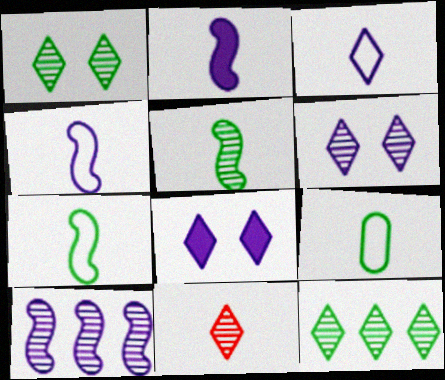[[2, 9, 11], 
[6, 11, 12]]